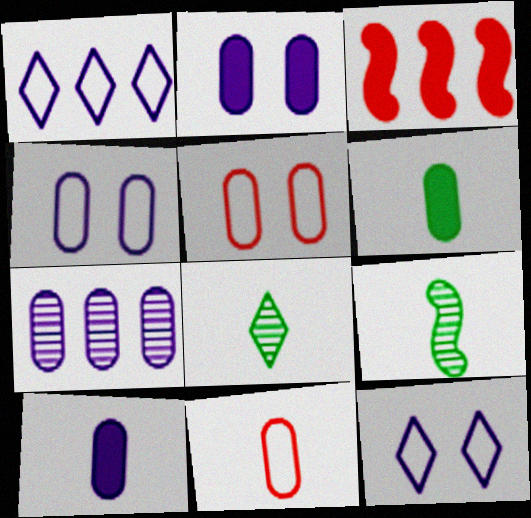[[3, 4, 8], 
[4, 7, 10], 
[5, 6, 7]]